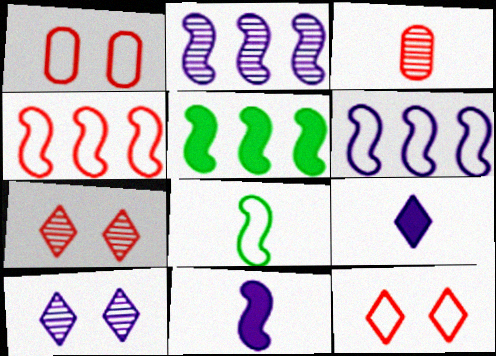[[2, 4, 5], 
[3, 8, 9]]